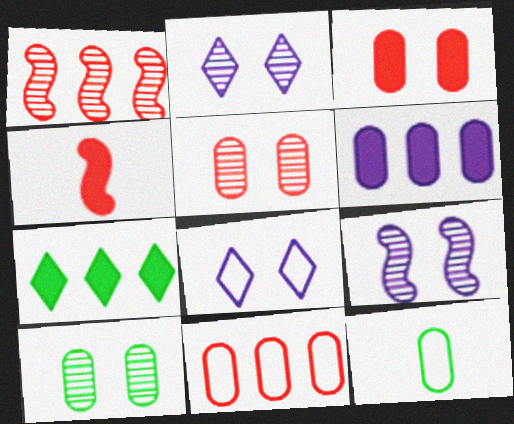[[5, 6, 12]]